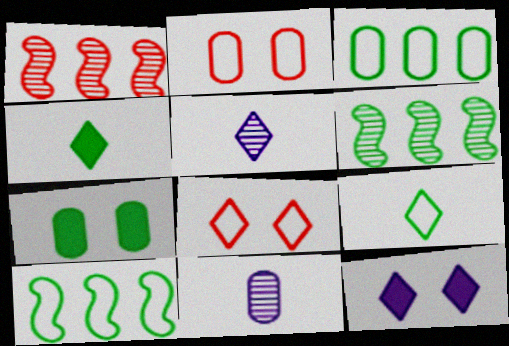[[6, 7, 9]]